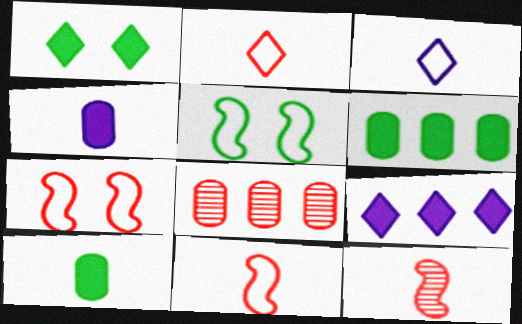[[3, 10, 12]]